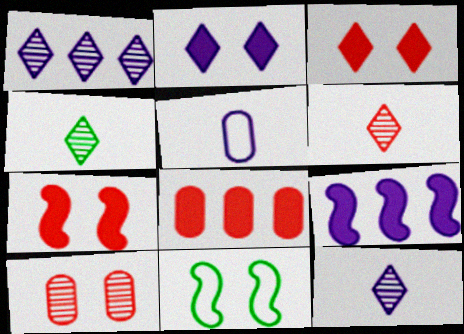[[2, 10, 11], 
[4, 6, 12], 
[8, 11, 12]]